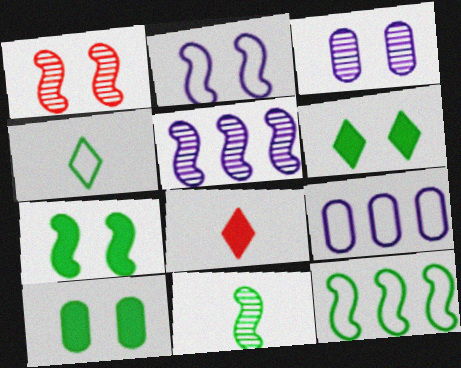[[1, 2, 7], 
[1, 5, 11], 
[3, 8, 12], 
[6, 7, 10], 
[7, 11, 12]]